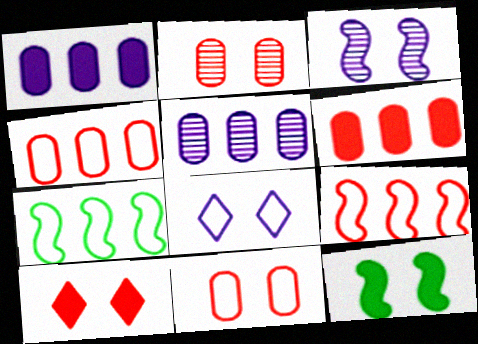[[2, 8, 12]]